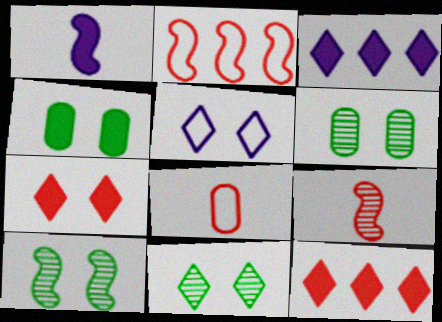[[1, 2, 10], 
[1, 4, 12], 
[3, 8, 10], 
[5, 7, 11], 
[6, 10, 11]]